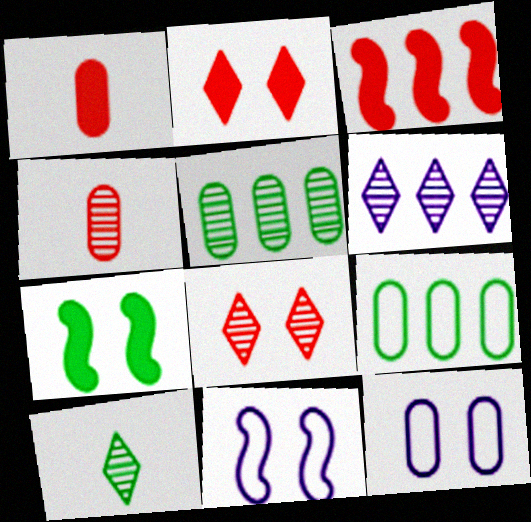[[1, 2, 3], 
[1, 5, 12], 
[3, 6, 9], 
[3, 10, 12], 
[6, 8, 10], 
[7, 8, 12], 
[7, 9, 10]]